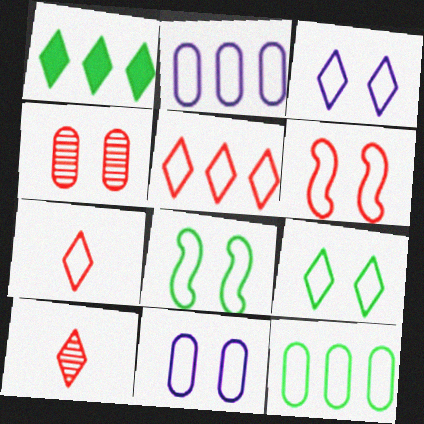[[1, 3, 10], 
[2, 7, 8], 
[6, 9, 11]]